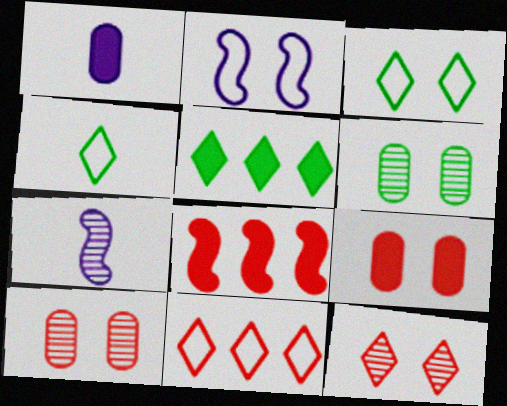[]